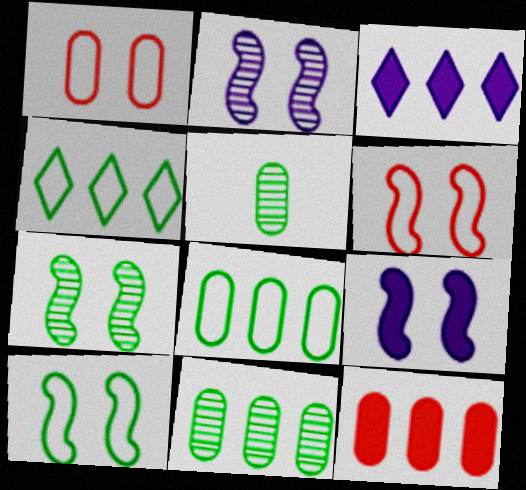[[3, 5, 6], 
[6, 7, 9]]